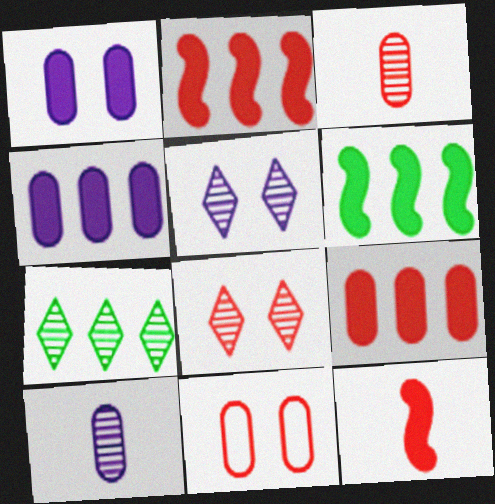[[3, 9, 11]]